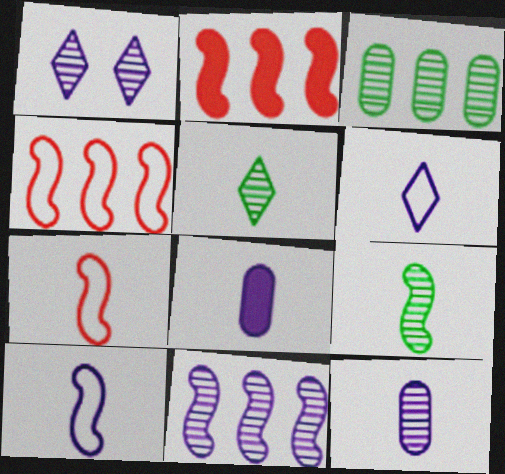[[1, 11, 12], 
[5, 7, 8]]